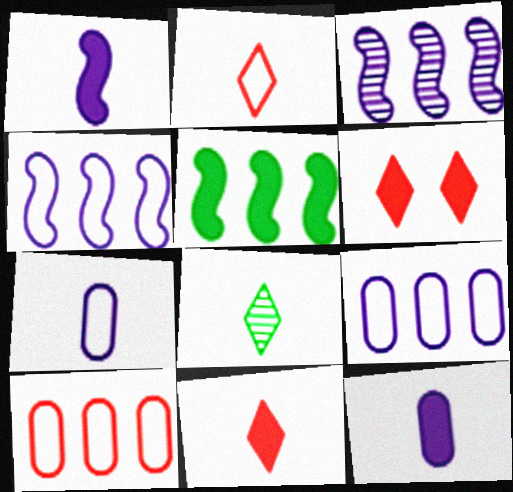[[5, 6, 12]]